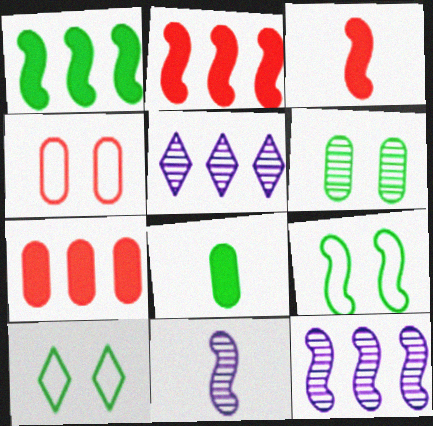[[2, 9, 11], 
[3, 9, 12], 
[7, 10, 11]]